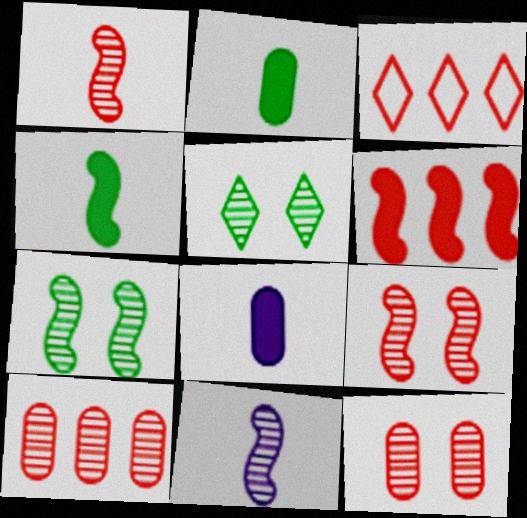[[3, 6, 10], 
[3, 7, 8], 
[5, 10, 11]]